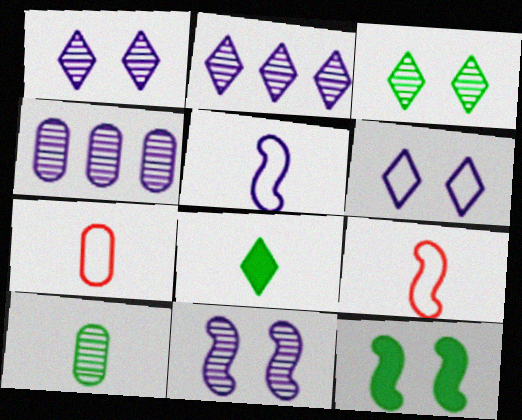[[2, 7, 12]]